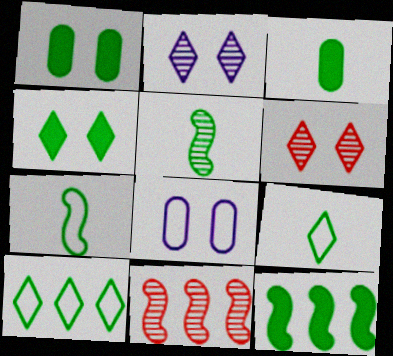[[1, 5, 10], 
[3, 4, 12], 
[3, 5, 9]]